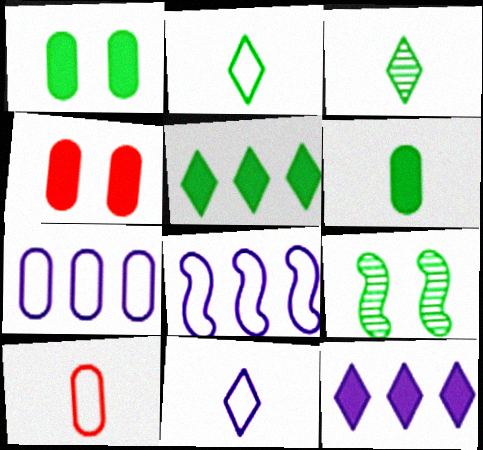[[3, 4, 8], 
[9, 10, 12]]